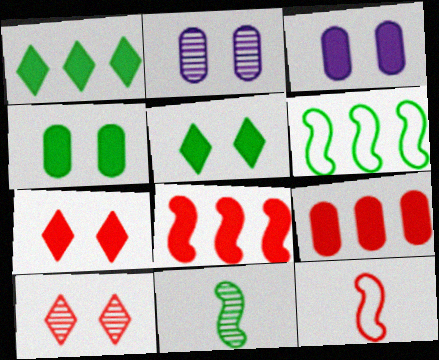[[1, 2, 12], 
[9, 10, 12]]